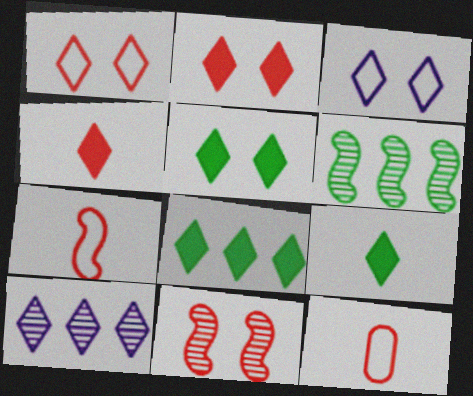[[1, 9, 10], 
[5, 8, 9]]